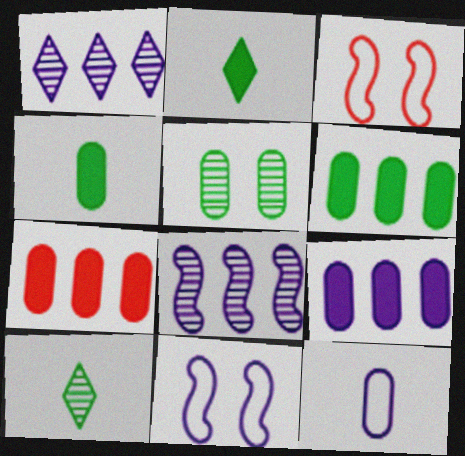[[1, 3, 4], 
[3, 9, 10], 
[5, 7, 12], 
[6, 7, 9], 
[7, 10, 11]]